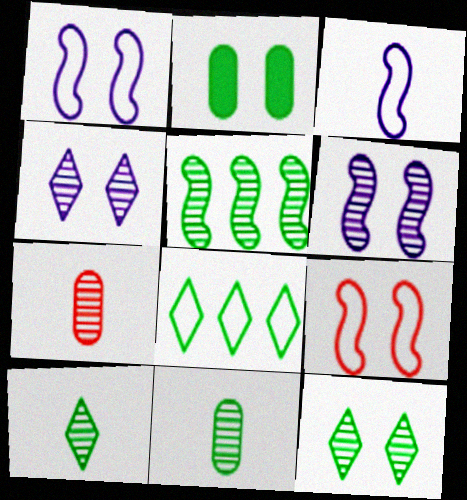[[2, 4, 9], 
[4, 5, 7], 
[5, 11, 12]]